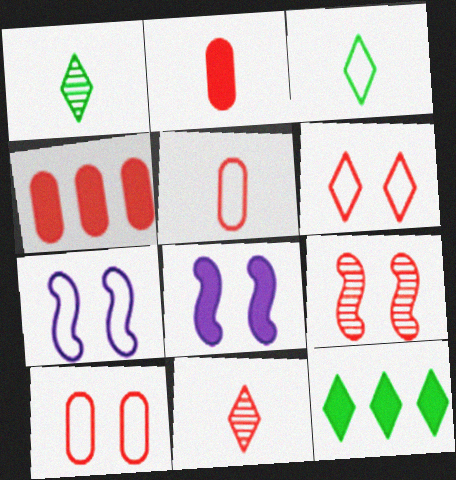[[1, 4, 7], 
[2, 8, 12]]